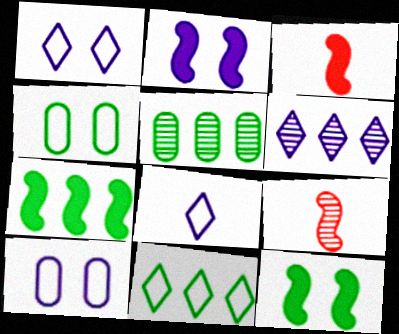[[1, 3, 5], 
[2, 3, 7], 
[3, 4, 6], 
[5, 7, 11]]